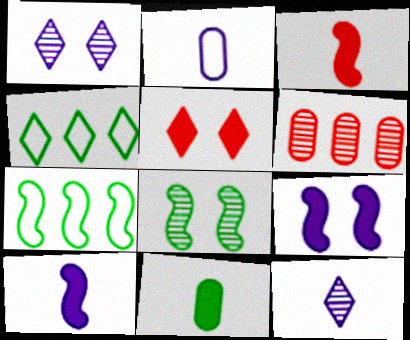[[2, 10, 12], 
[4, 5, 12], 
[4, 8, 11], 
[6, 8, 12]]